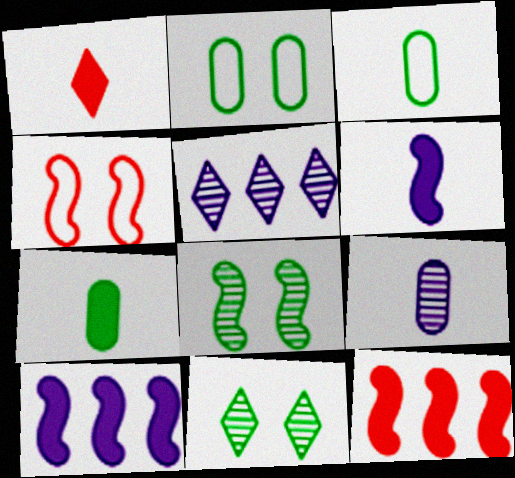[[1, 6, 7], 
[4, 5, 7]]